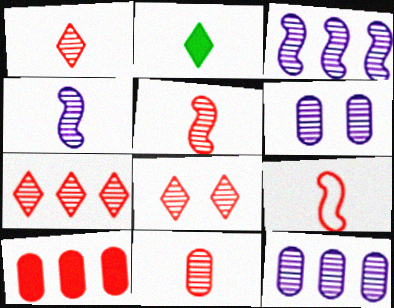[[1, 5, 11], 
[1, 7, 8], 
[8, 9, 10]]